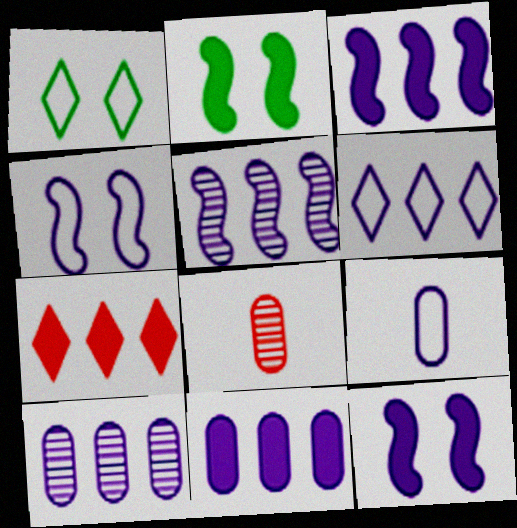[[1, 3, 8], 
[2, 6, 8], 
[3, 6, 10], 
[4, 6, 9], 
[5, 6, 11]]